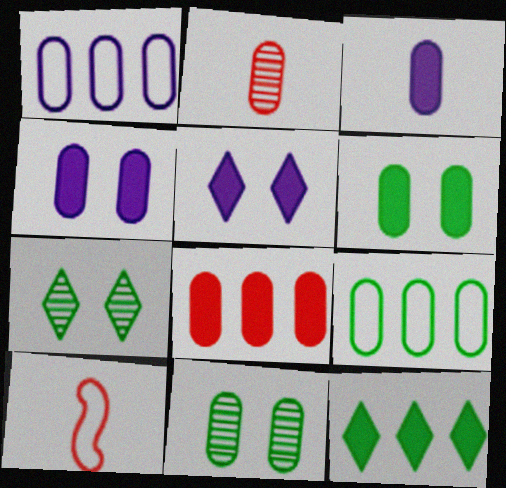[[1, 2, 6], 
[2, 4, 9], 
[3, 6, 8]]